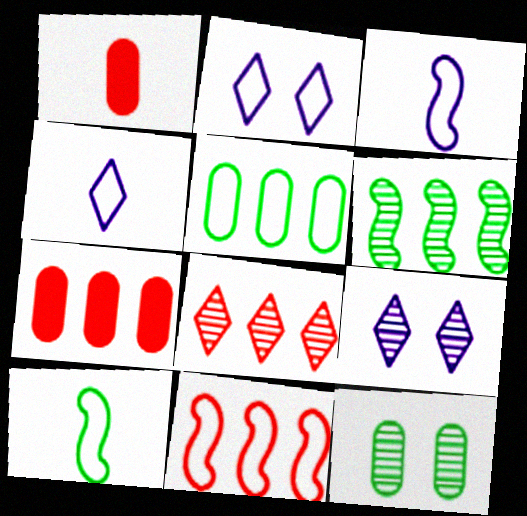[[1, 2, 6], 
[7, 8, 11], 
[7, 9, 10]]